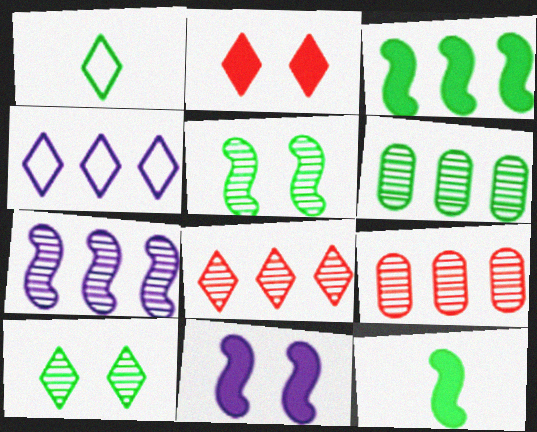[[1, 9, 11], 
[3, 4, 9], 
[6, 7, 8]]